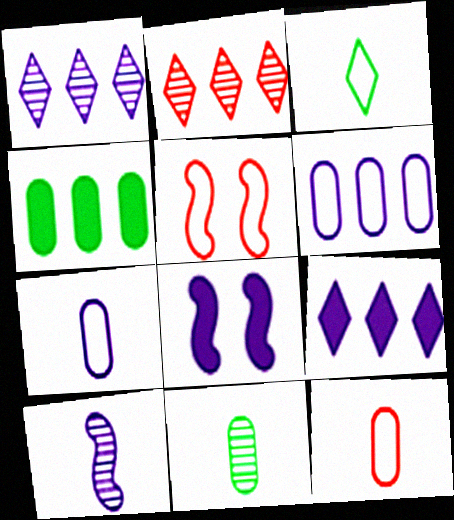[[1, 7, 8], 
[3, 5, 6], 
[5, 9, 11]]